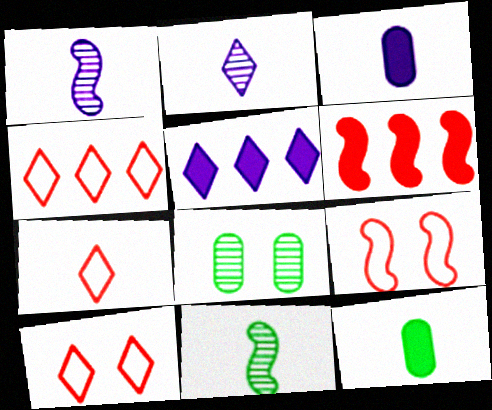[[1, 7, 12], 
[3, 7, 11], 
[4, 7, 10]]